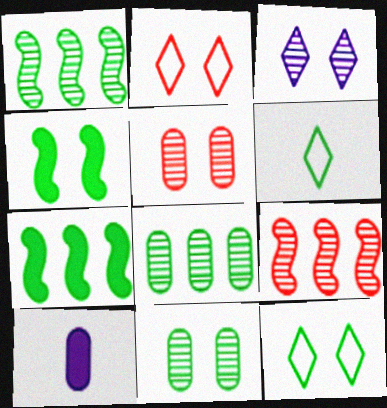[[1, 2, 10], 
[4, 6, 8], 
[4, 11, 12], 
[6, 7, 11], 
[9, 10, 12]]